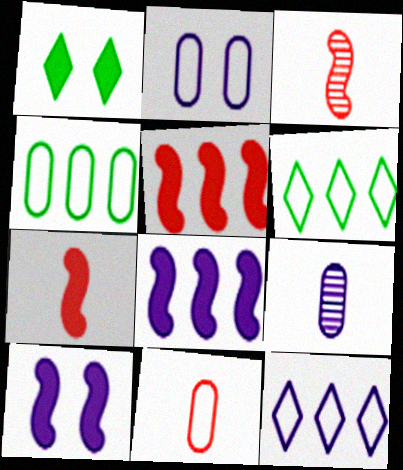[[2, 4, 11], 
[9, 10, 12]]